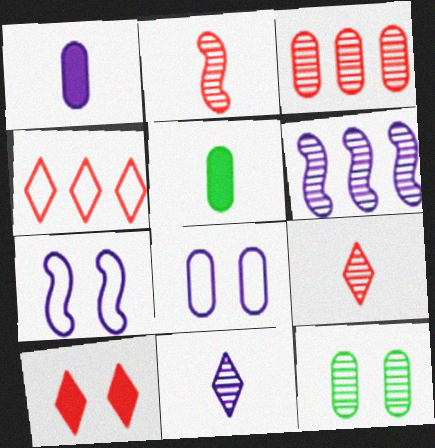[[3, 5, 8], 
[4, 9, 10], 
[6, 9, 12], 
[7, 10, 12]]